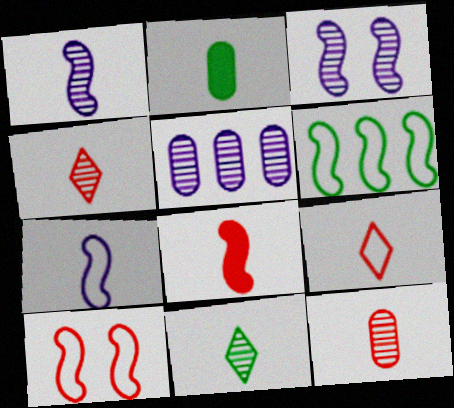[[1, 2, 9], 
[1, 11, 12], 
[2, 4, 7], 
[3, 6, 8], 
[6, 7, 10], 
[8, 9, 12]]